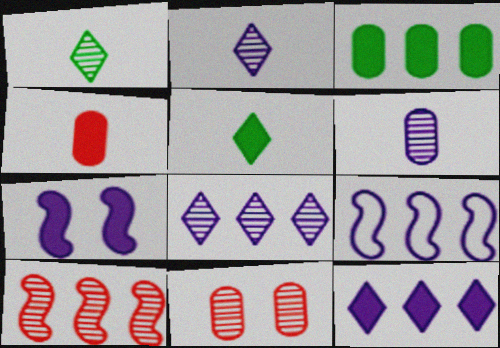[[5, 9, 11]]